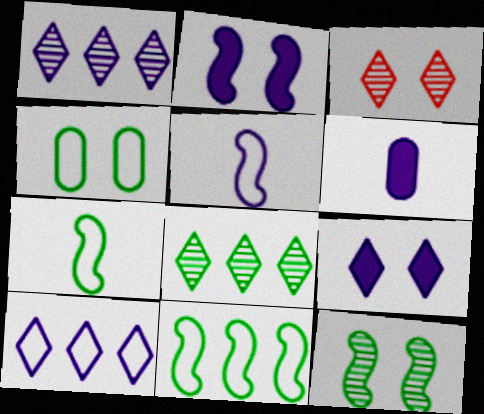[[2, 3, 4], 
[3, 6, 11]]